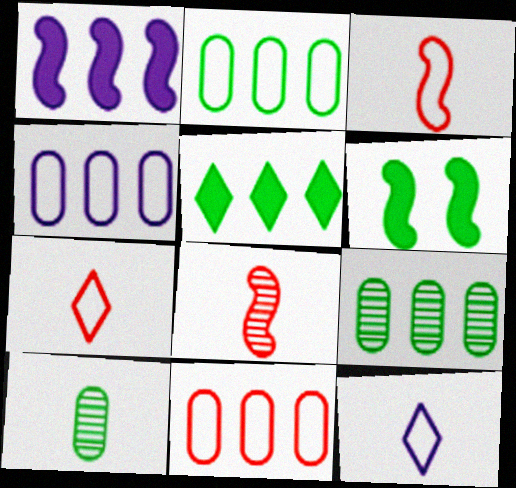[[2, 4, 11]]